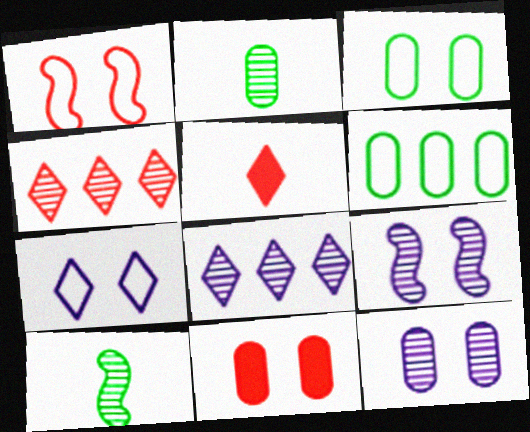[[1, 3, 7], 
[2, 4, 9], 
[3, 11, 12], 
[4, 10, 12], 
[5, 6, 9]]